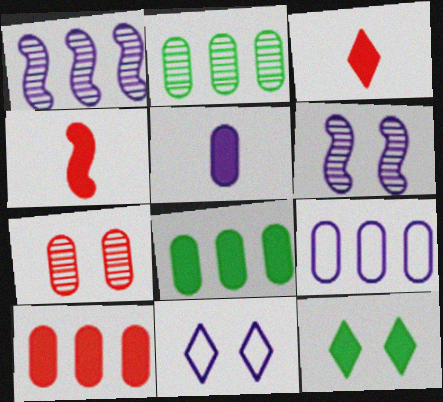[[1, 5, 11], 
[2, 4, 11], 
[2, 9, 10]]